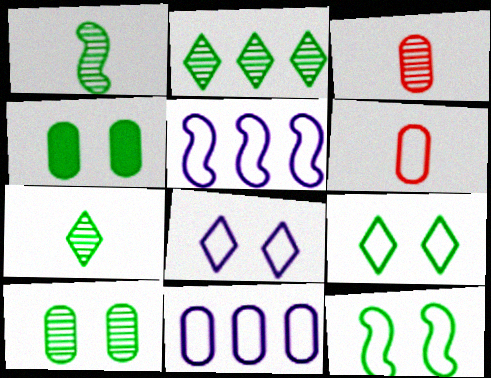[[1, 2, 10], 
[3, 4, 11], 
[5, 6, 9]]